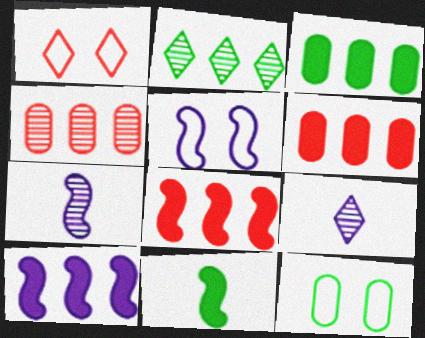[[1, 3, 7], 
[1, 5, 12], 
[2, 11, 12], 
[5, 7, 10], 
[8, 9, 12]]